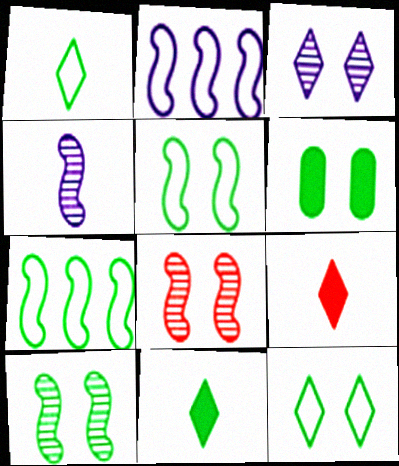[[6, 10, 12]]